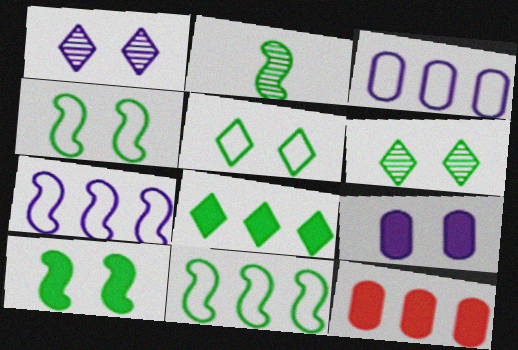[[2, 10, 11]]